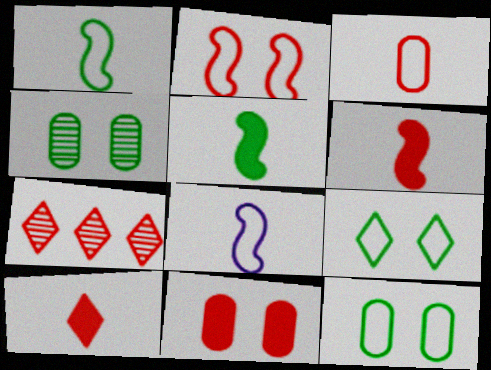[]